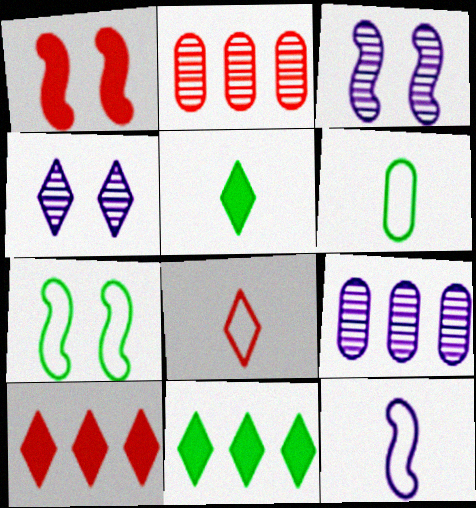[[1, 2, 8], 
[1, 3, 7], 
[3, 6, 10], 
[4, 8, 11], 
[6, 8, 12]]